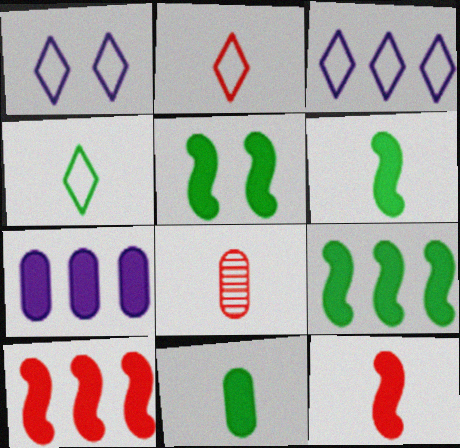[[1, 8, 9], 
[2, 8, 12], 
[3, 5, 8], 
[5, 6, 9]]